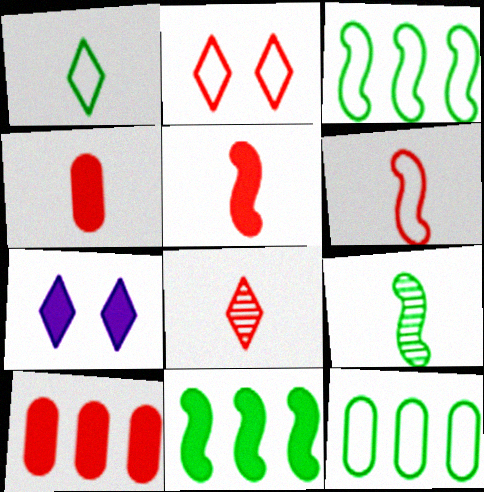[[4, 6, 8], 
[4, 7, 11]]